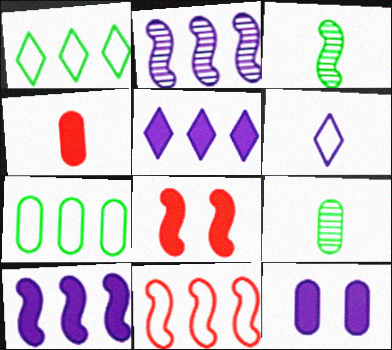[[2, 6, 12], 
[3, 4, 6]]